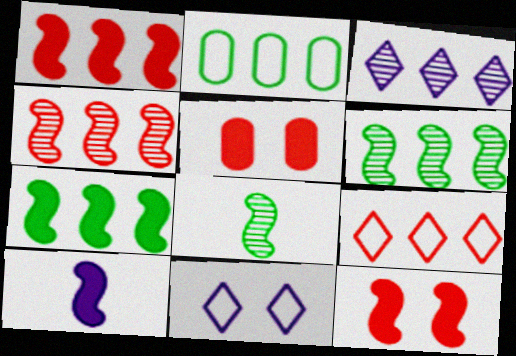[[1, 2, 3], 
[7, 10, 12]]